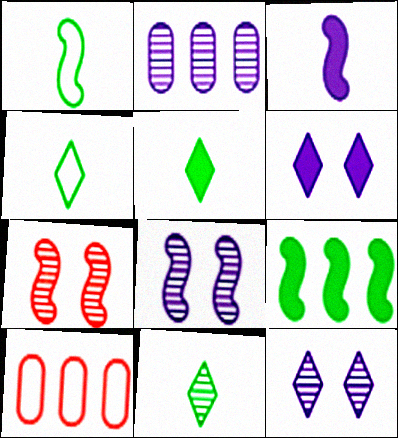[[2, 7, 11], 
[4, 5, 11], 
[5, 8, 10]]